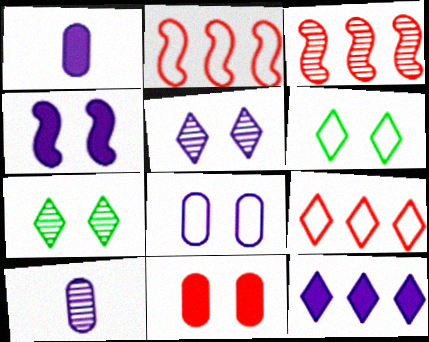[[1, 2, 7], 
[1, 3, 6], 
[1, 4, 12], 
[3, 7, 10], 
[4, 5, 8]]